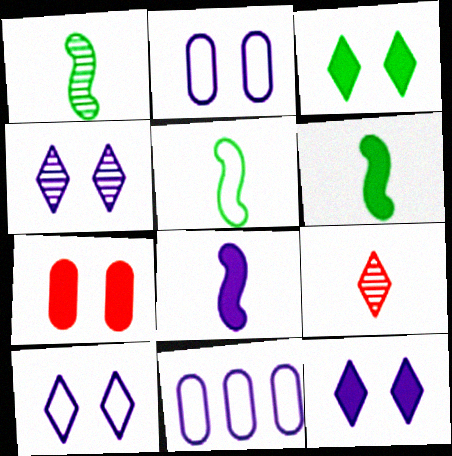[[1, 5, 6], 
[4, 8, 11], 
[4, 10, 12]]